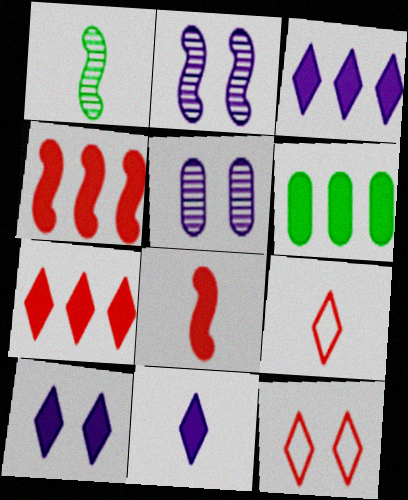[[2, 6, 9], 
[3, 4, 6], 
[3, 10, 11], 
[6, 8, 10]]